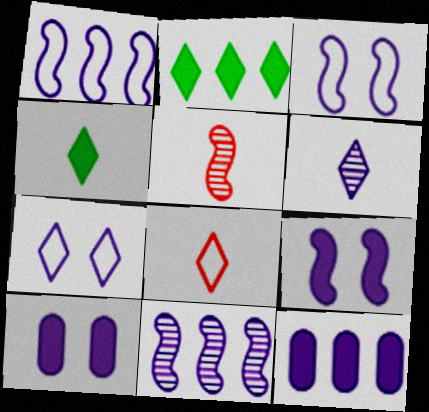[[1, 6, 10], 
[3, 6, 12], 
[4, 6, 8]]